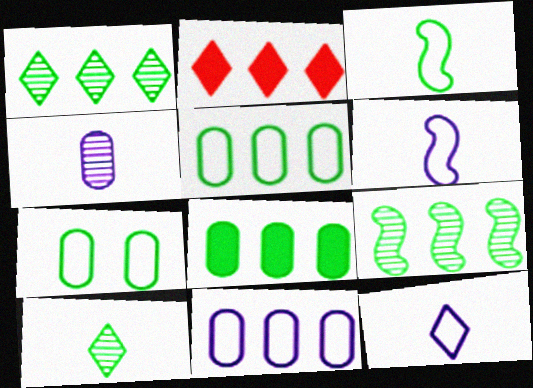[[2, 9, 11]]